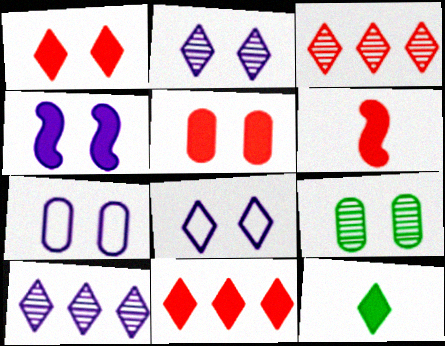[[2, 4, 7], 
[3, 8, 12], 
[5, 6, 11], 
[5, 7, 9]]